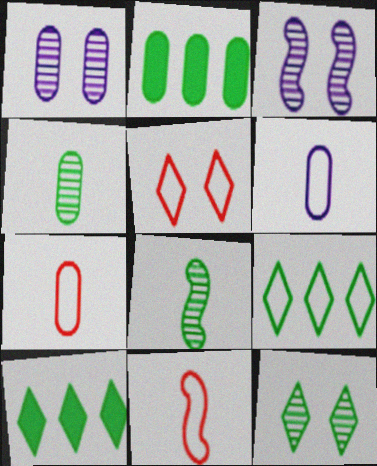[[1, 2, 7], 
[1, 10, 11], 
[3, 7, 10]]